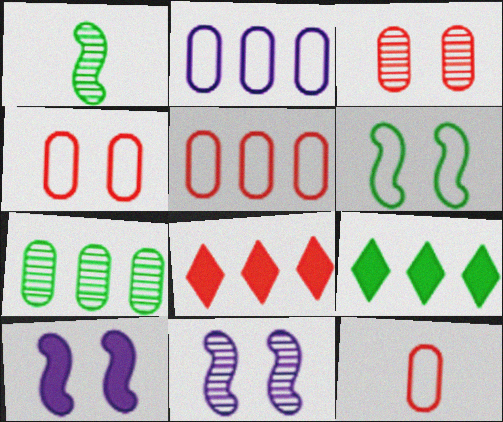[[4, 5, 12], 
[9, 11, 12]]